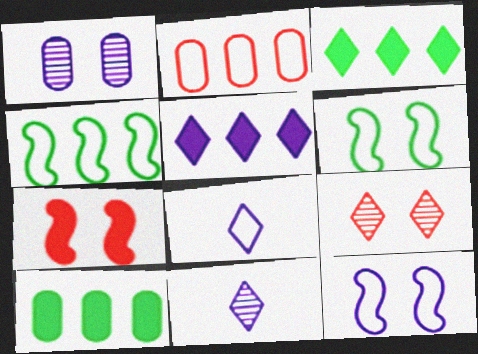[[2, 6, 8], 
[3, 8, 9]]